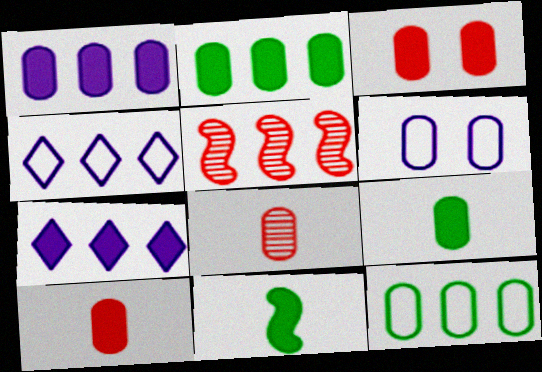[[1, 3, 9], 
[2, 4, 5], 
[2, 6, 8], 
[3, 7, 11], 
[5, 7, 12]]